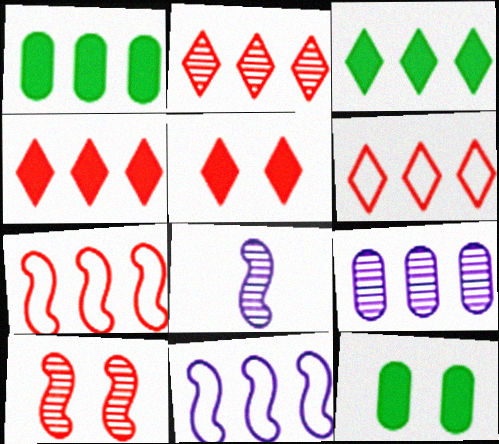[[1, 2, 11], 
[2, 4, 6], 
[3, 7, 9], 
[6, 8, 12]]